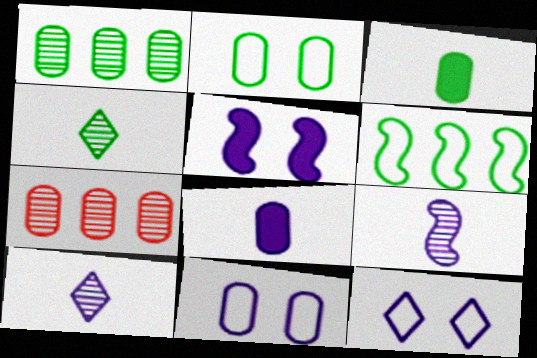[[1, 2, 3], 
[2, 7, 8], 
[3, 7, 11]]